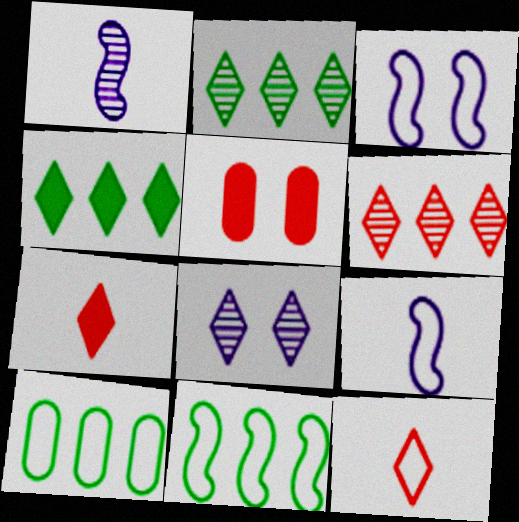[[2, 5, 9], 
[3, 10, 12], 
[4, 8, 12]]